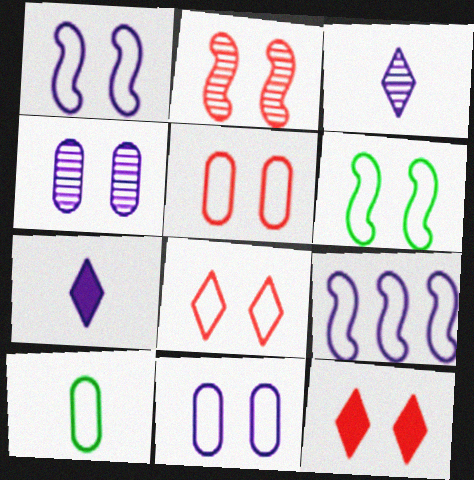[[2, 5, 12], 
[4, 6, 12], 
[4, 7, 9], 
[6, 8, 11], 
[8, 9, 10]]